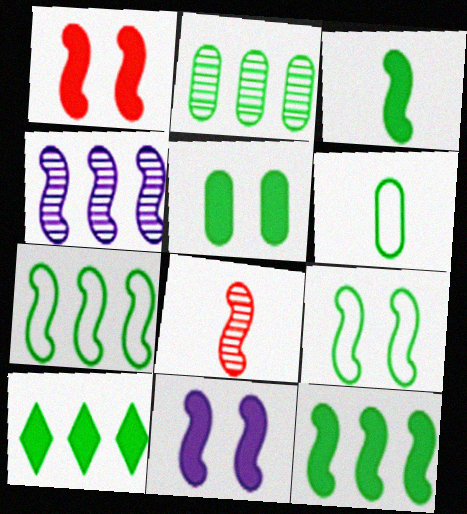[[2, 5, 6], 
[2, 7, 10], 
[3, 5, 10], 
[7, 8, 11]]